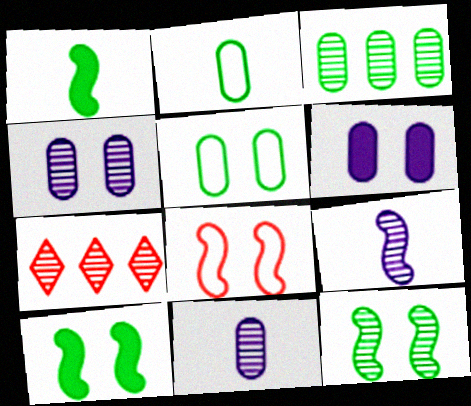[[7, 11, 12]]